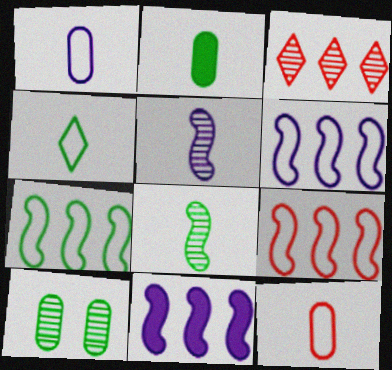[[2, 4, 8], 
[3, 5, 10], 
[6, 7, 9]]